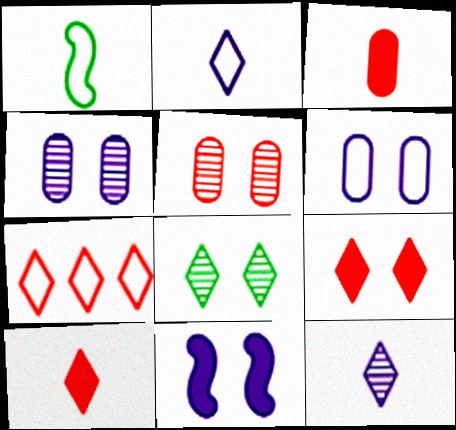[[1, 3, 12], 
[1, 6, 7]]